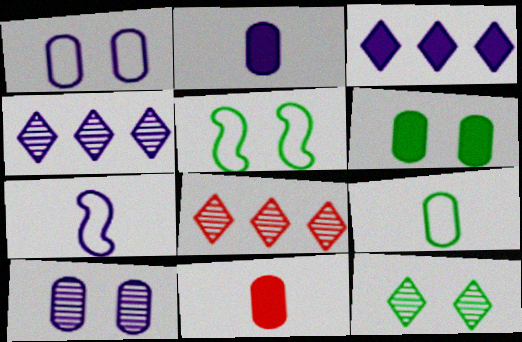[[2, 5, 8], 
[3, 7, 10], 
[4, 5, 11], 
[5, 6, 12], 
[6, 7, 8]]